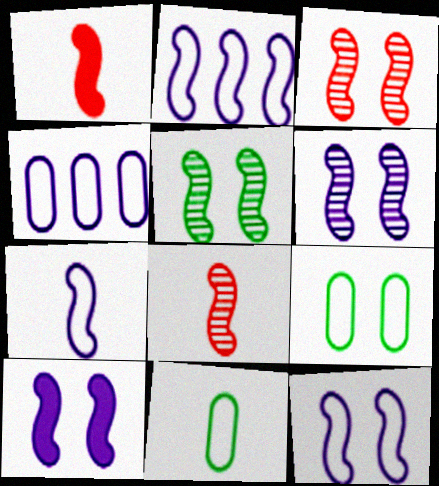[[1, 2, 5], 
[2, 7, 12], 
[3, 5, 6], 
[6, 10, 12]]